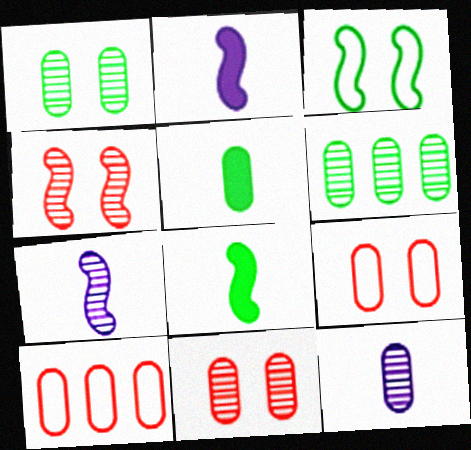[[6, 11, 12]]